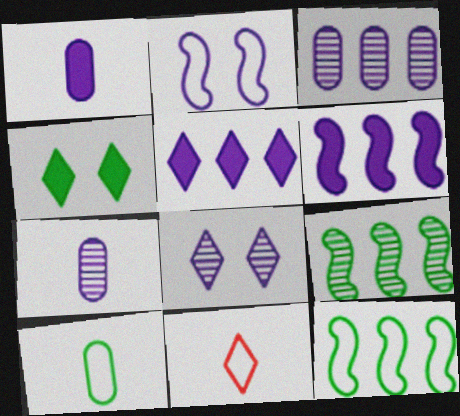[[2, 5, 7], 
[4, 9, 10]]